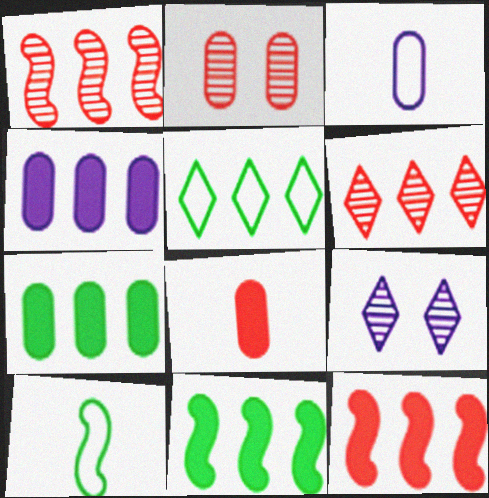[[1, 4, 5], 
[2, 3, 7]]